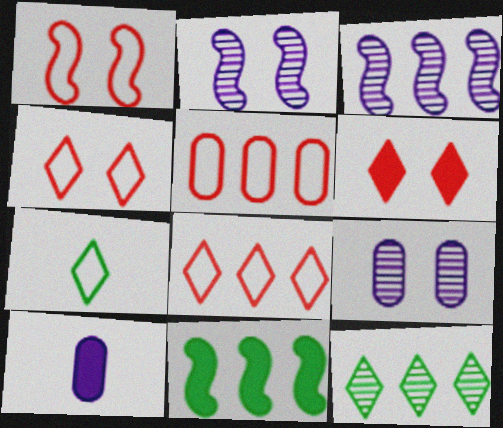[[1, 10, 12], 
[6, 10, 11]]